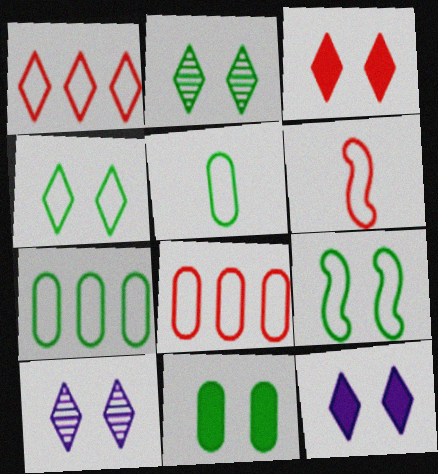[[2, 9, 11], 
[3, 4, 10]]